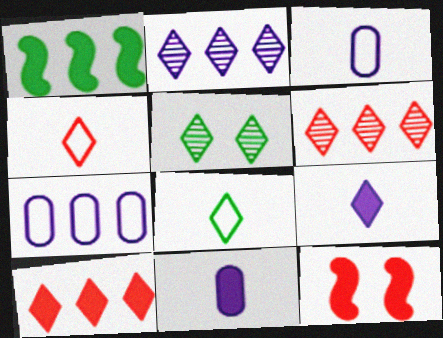[[1, 6, 7]]